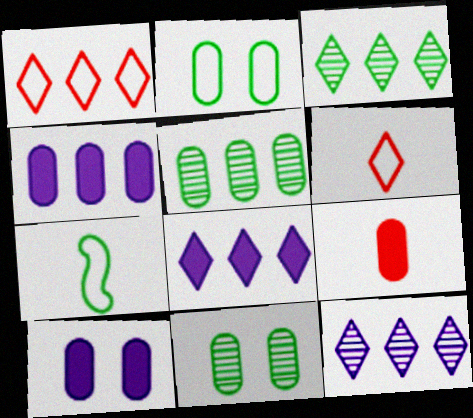[[1, 3, 8]]